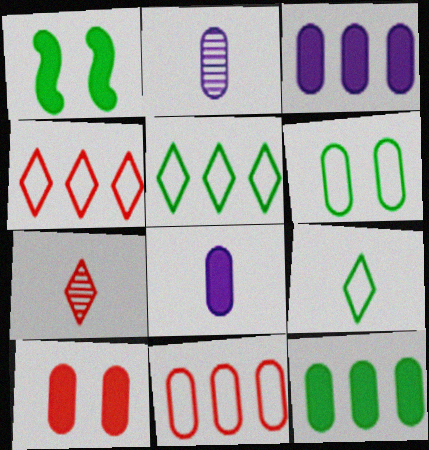[[1, 2, 4], 
[8, 10, 12]]